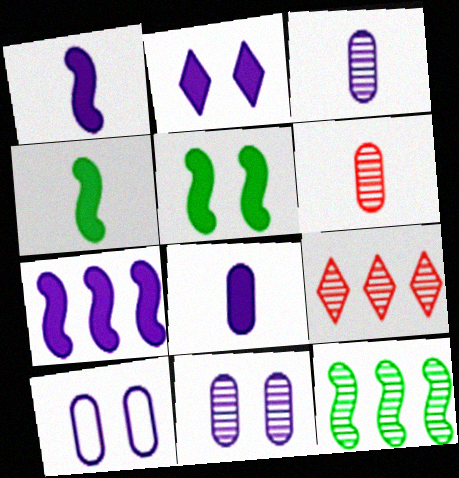[[2, 7, 8], 
[4, 9, 10]]